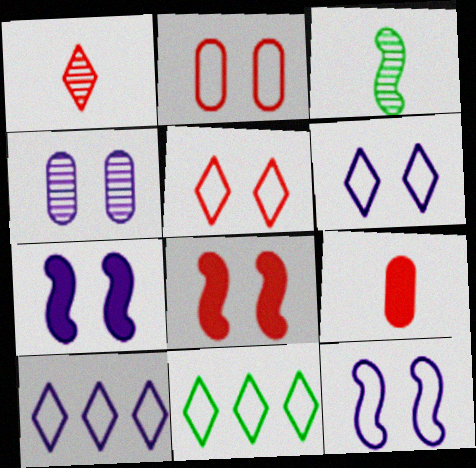[[4, 6, 7]]